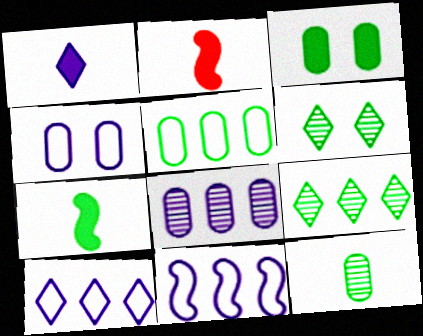[[2, 4, 9], 
[3, 5, 12], 
[5, 6, 7]]